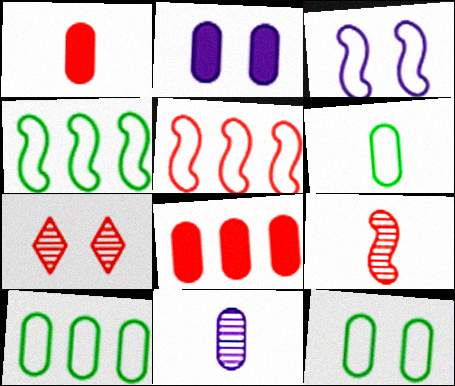[[1, 5, 7], 
[1, 6, 11], 
[6, 10, 12], 
[8, 11, 12]]